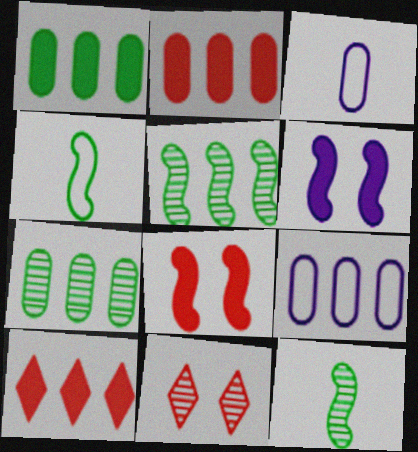[[2, 7, 9], 
[5, 9, 10]]